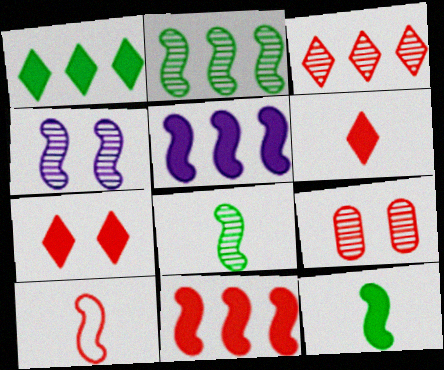[]